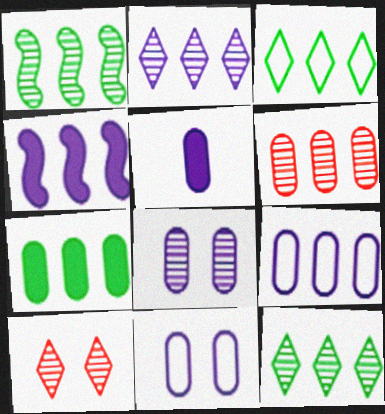[[1, 2, 6], 
[1, 3, 7], 
[2, 4, 9], 
[3, 4, 6], 
[5, 8, 9], 
[6, 7, 9]]